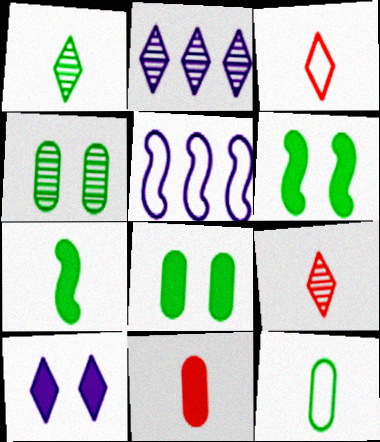[[1, 7, 12], 
[5, 8, 9]]